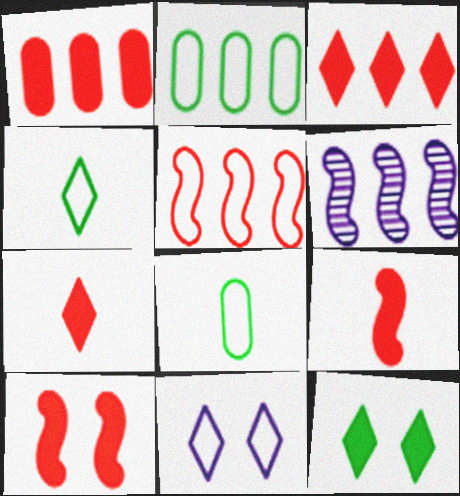[[1, 7, 10], 
[2, 3, 6], 
[5, 8, 11]]